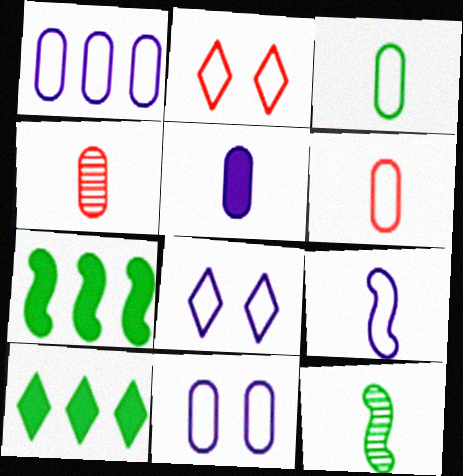[[1, 8, 9], 
[3, 4, 5], 
[4, 7, 8]]